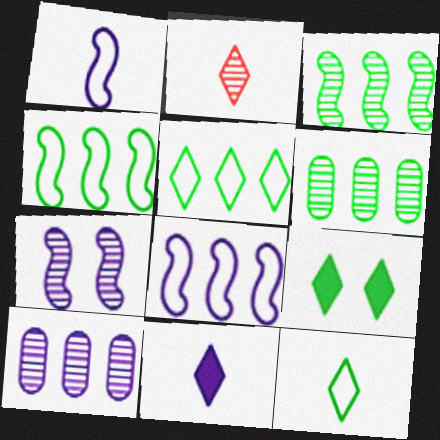[[2, 6, 7], 
[2, 11, 12]]